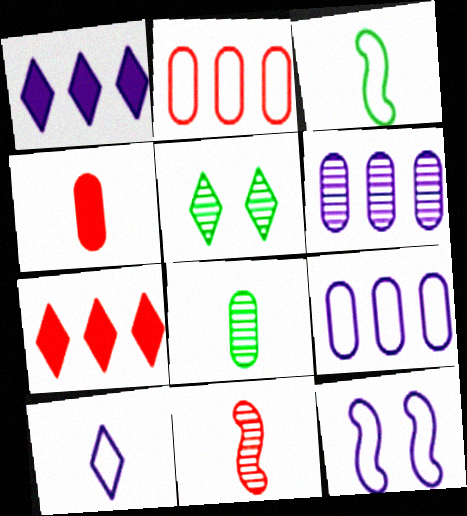[[5, 6, 11], 
[5, 7, 10], 
[7, 8, 12], 
[9, 10, 12]]